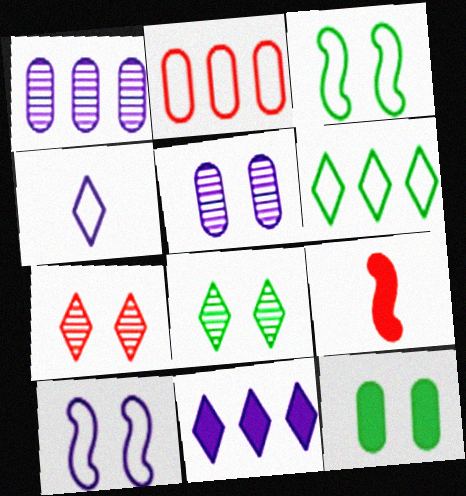[[2, 3, 4], 
[2, 7, 9], 
[3, 8, 12], 
[5, 6, 9], 
[7, 10, 12], 
[9, 11, 12]]